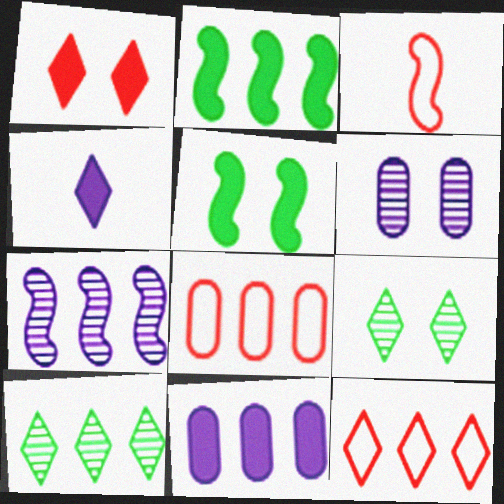[[3, 5, 7], 
[3, 9, 11], 
[4, 9, 12]]